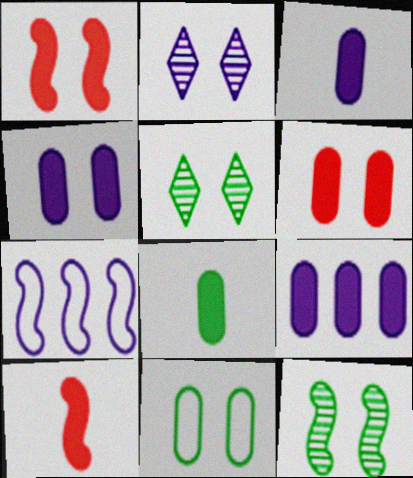[[1, 2, 11], 
[2, 3, 7], 
[3, 4, 9], 
[6, 8, 9], 
[7, 10, 12]]